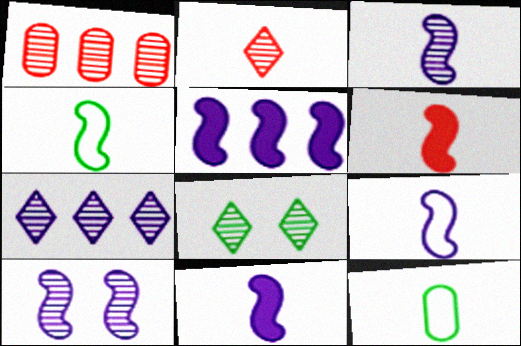[[1, 3, 8], 
[2, 7, 8], 
[2, 11, 12], 
[3, 4, 6], 
[3, 9, 11], 
[5, 9, 10]]